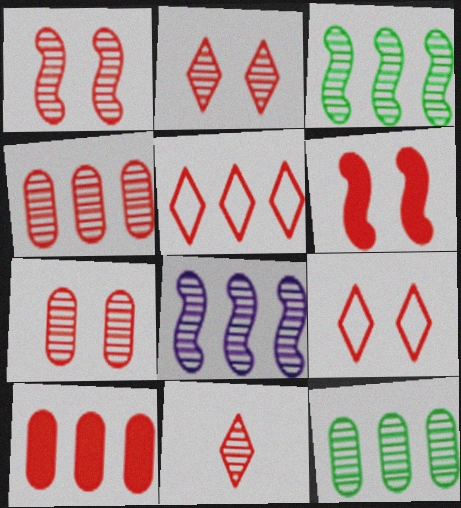[[1, 2, 7], 
[1, 4, 11], 
[6, 7, 9]]